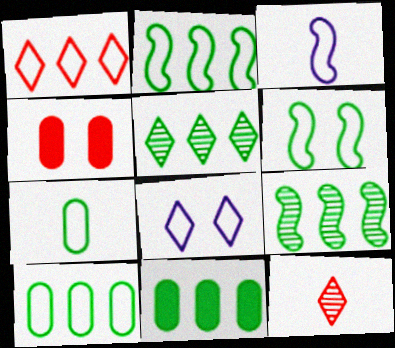[[2, 5, 11], 
[3, 4, 5]]